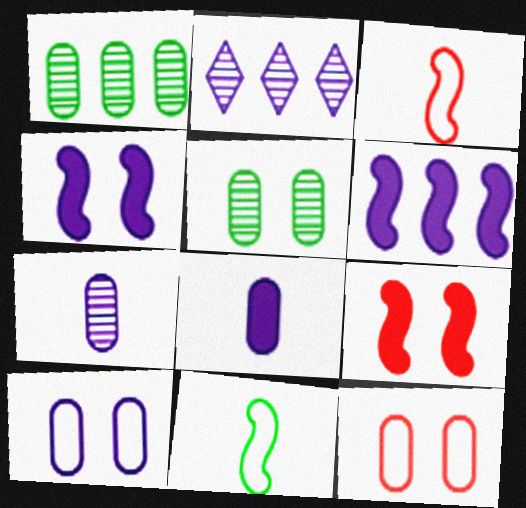[[1, 8, 12]]